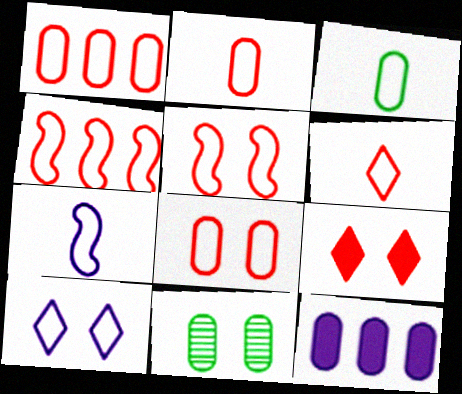[[1, 2, 8], 
[1, 5, 6], 
[2, 11, 12], 
[3, 4, 10], 
[3, 6, 7], 
[4, 6, 8]]